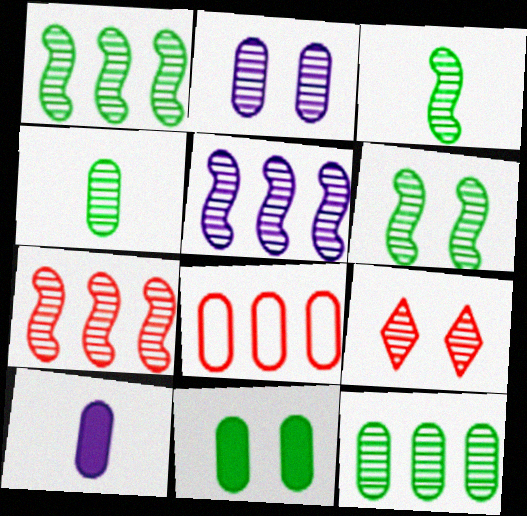[[1, 3, 6], 
[1, 5, 7], 
[2, 6, 9], 
[4, 5, 9]]